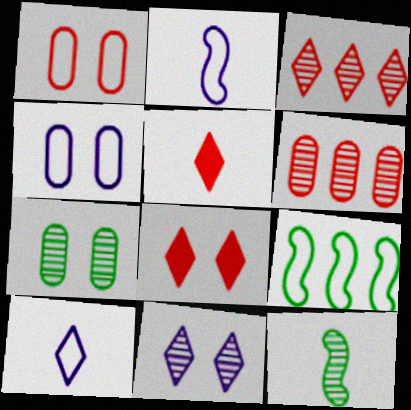[[1, 9, 10], 
[6, 11, 12]]